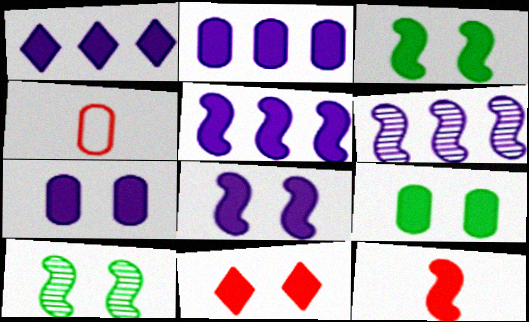[[1, 2, 5], 
[1, 4, 10], 
[1, 9, 12], 
[3, 5, 12], 
[3, 7, 11], 
[8, 9, 11]]